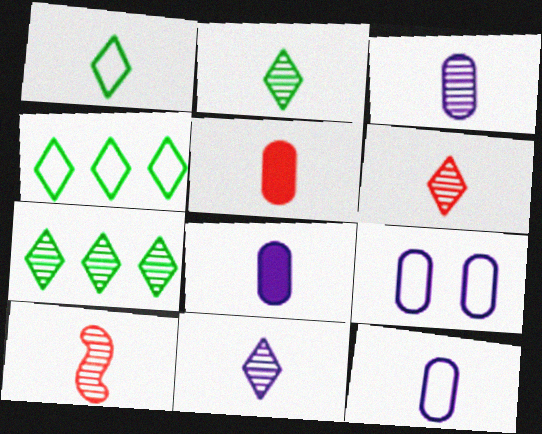[[1, 8, 10], 
[2, 3, 10], 
[2, 6, 11], 
[3, 8, 12]]